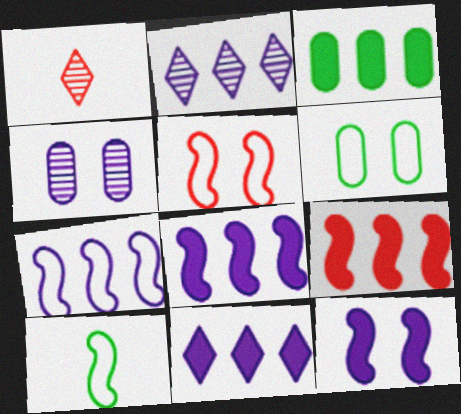[[1, 6, 8], 
[3, 9, 11], 
[5, 7, 10]]